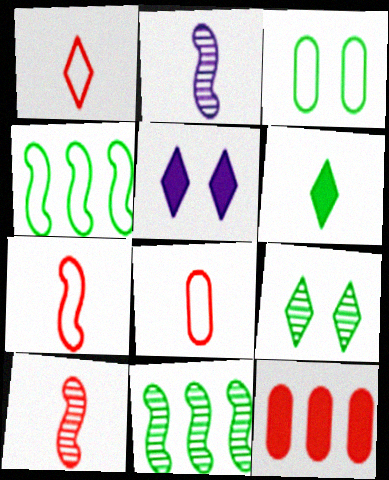[[1, 7, 8], 
[2, 6, 8], 
[3, 6, 11], 
[5, 8, 11]]